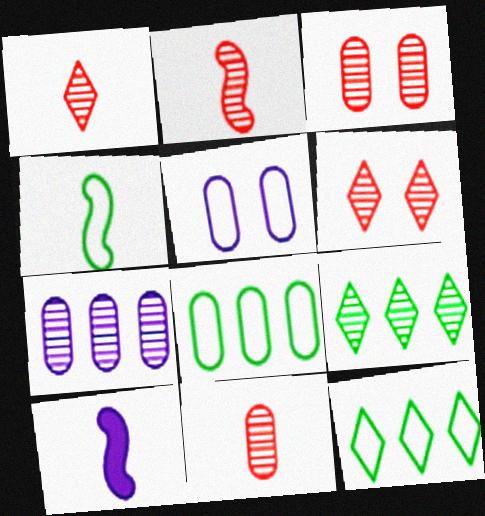[[1, 2, 11], 
[2, 4, 10], 
[3, 10, 12], 
[6, 8, 10]]